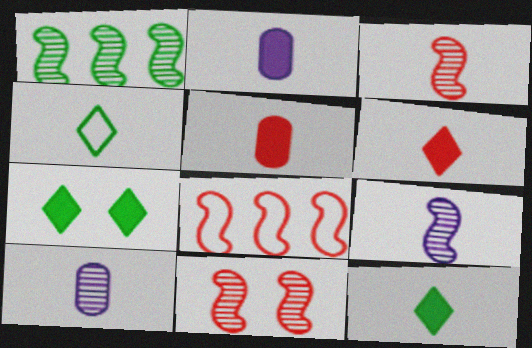[[1, 9, 11], 
[2, 3, 4], 
[4, 5, 9], 
[7, 8, 10]]